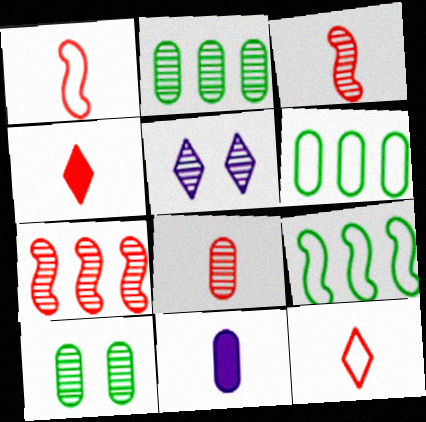[[1, 4, 8], 
[2, 3, 5]]